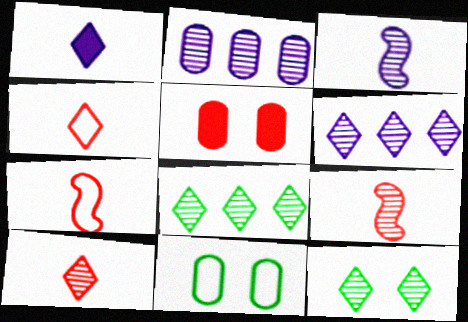[[2, 9, 12], 
[6, 10, 12]]